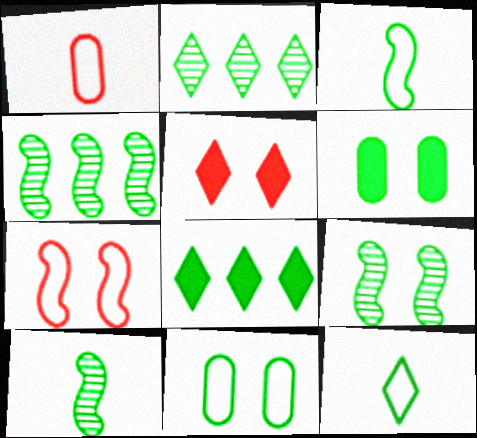[[2, 3, 6], 
[4, 6, 12], 
[4, 9, 10], 
[8, 10, 11]]